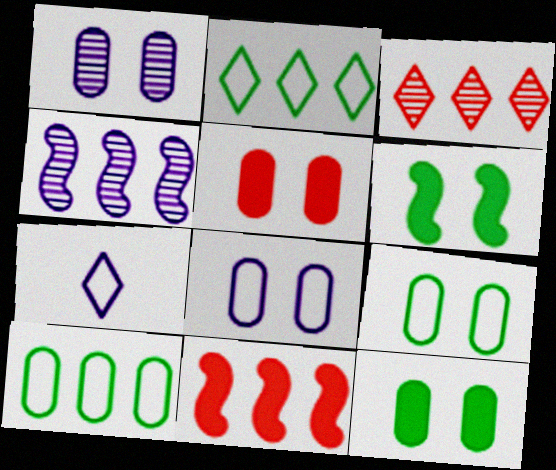[[1, 5, 9]]